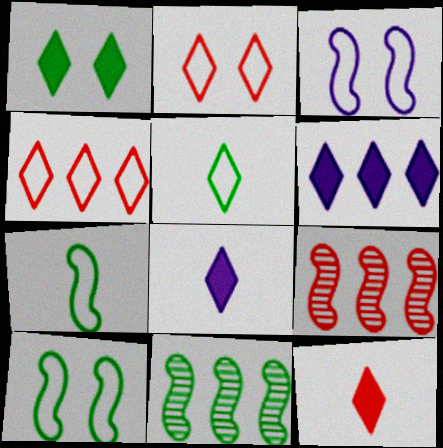[[1, 6, 12]]